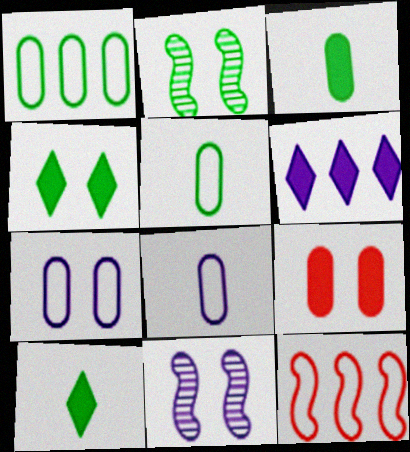[[1, 2, 10], 
[6, 8, 11]]